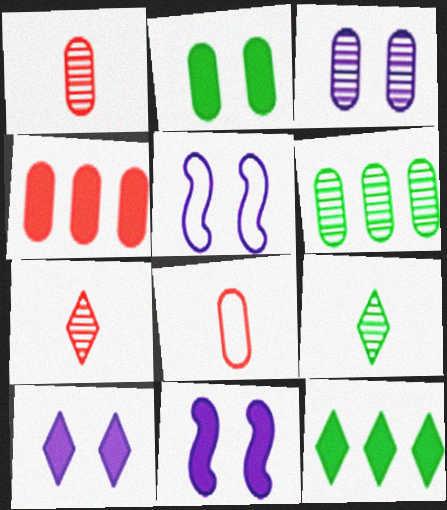[[1, 3, 6], 
[1, 5, 12], 
[3, 5, 10], 
[4, 5, 9]]